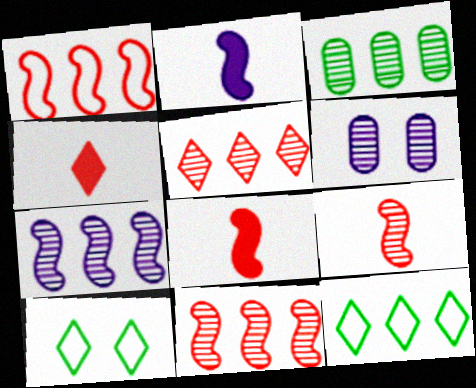[[3, 5, 7], 
[6, 8, 12]]